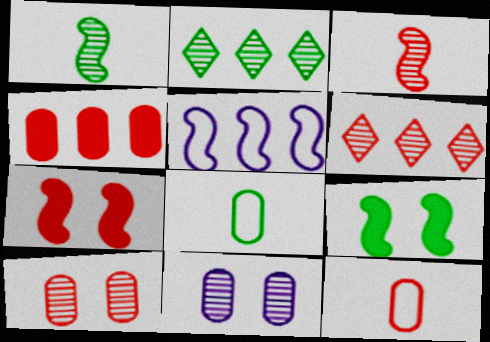[[1, 5, 7], 
[1, 6, 11], 
[2, 3, 11], 
[2, 4, 5], 
[2, 8, 9], 
[3, 5, 9], 
[3, 6, 10], 
[4, 8, 11], 
[4, 10, 12], 
[6, 7, 12]]